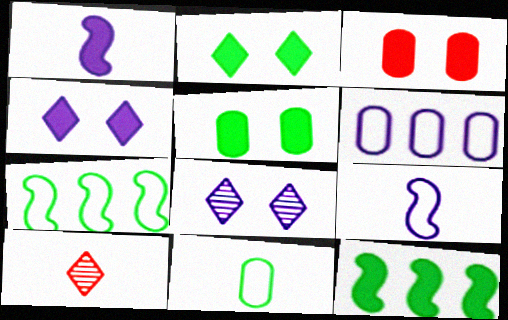[[1, 6, 8], 
[1, 10, 11]]